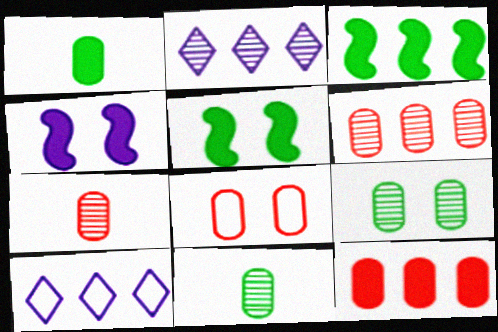[[3, 6, 10], 
[5, 7, 10], 
[7, 8, 12]]